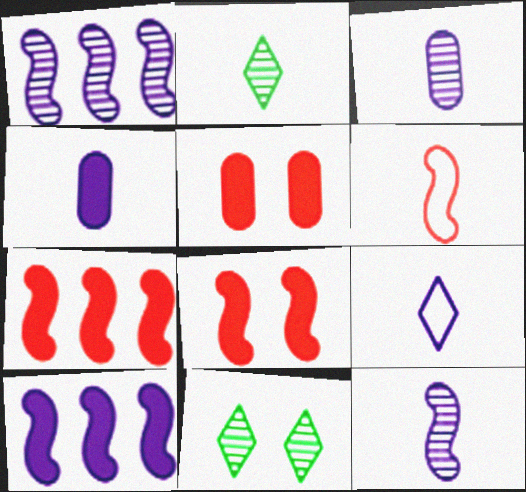[[2, 4, 6], 
[4, 9, 12]]